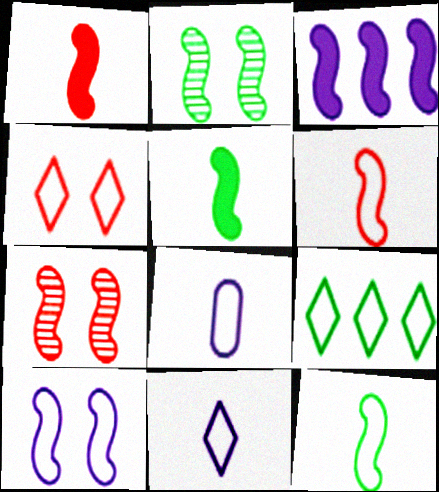[[2, 3, 6], 
[3, 7, 12], 
[4, 9, 11]]